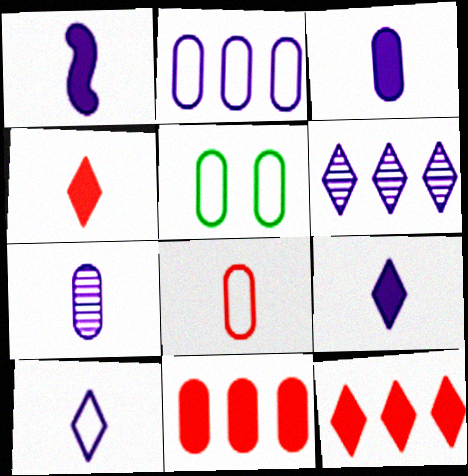[[1, 3, 9], 
[1, 7, 10], 
[2, 5, 8], 
[5, 7, 11]]